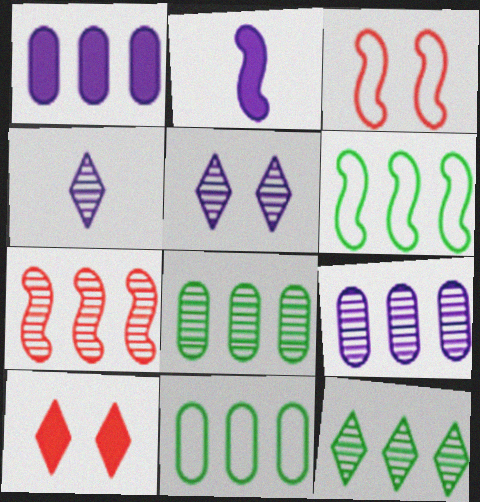[[7, 9, 12]]